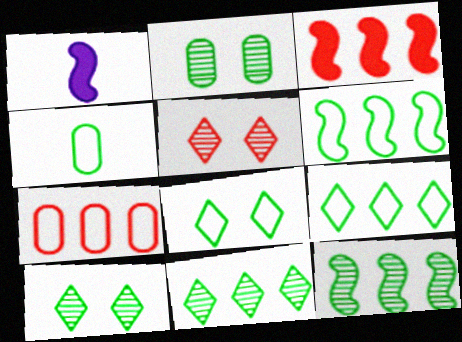[[1, 7, 10], 
[4, 6, 8]]